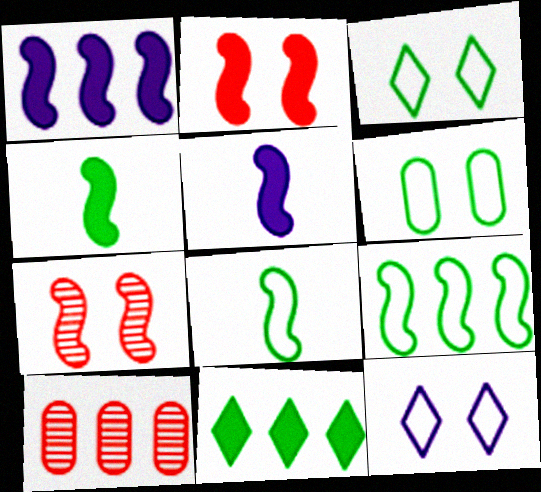[[1, 2, 4], 
[1, 7, 8], 
[3, 5, 10], 
[4, 10, 12], 
[5, 7, 9]]